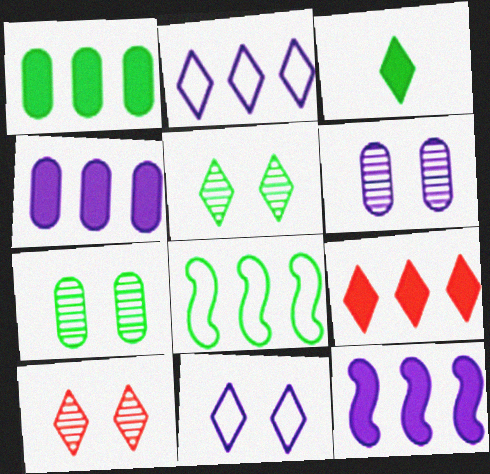[[1, 9, 12], 
[2, 3, 10], 
[3, 7, 8]]